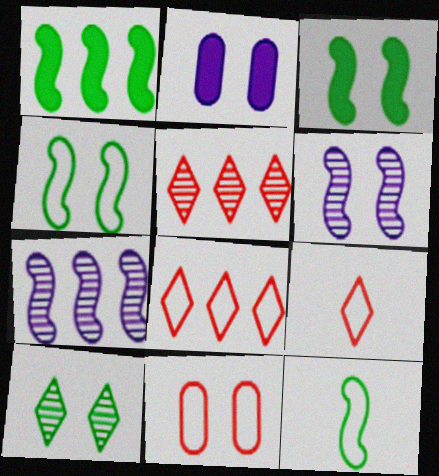[[2, 5, 12]]